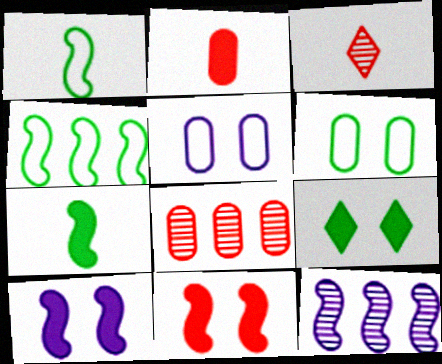[[1, 11, 12]]